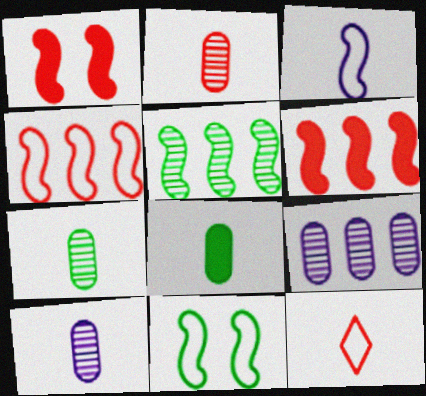[[1, 3, 5], 
[2, 7, 10], 
[3, 4, 11]]